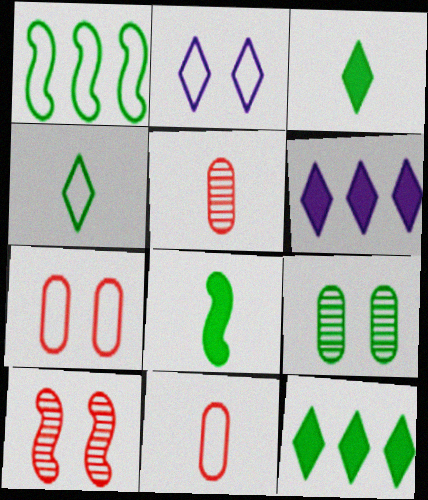[[1, 2, 11], 
[1, 3, 9]]